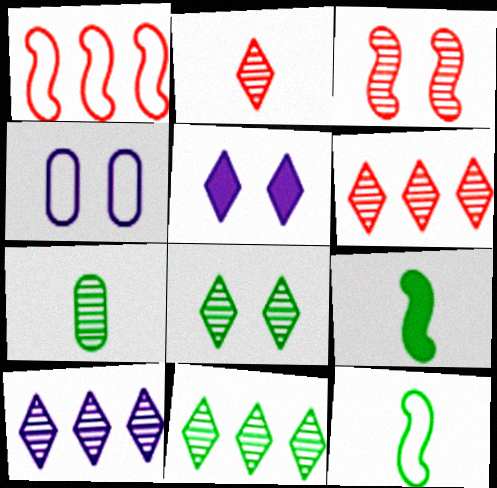[[1, 5, 7], 
[2, 8, 10], 
[3, 7, 10], 
[4, 6, 9], 
[6, 10, 11]]